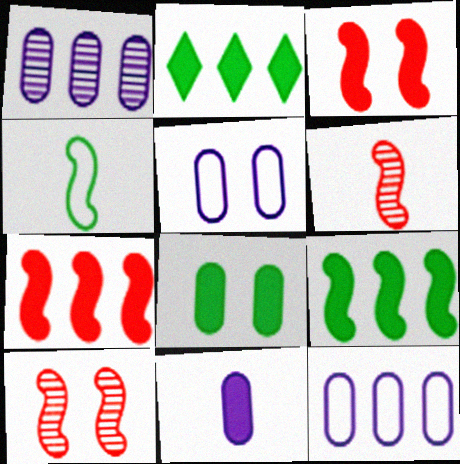[[1, 5, 11], 
[2, 3, 11], 
[2, 5, 6]]